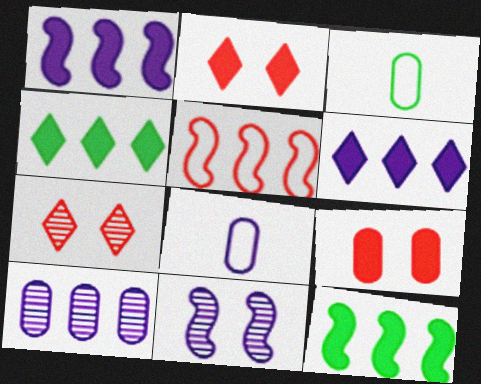[[1, 3, 7], 
[3, 9, 10], 
[4, 5, 10], 
[6, 8, 11], 
[7, 8, 12]]